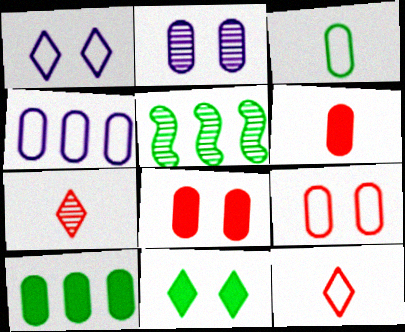[[1, 5, 6], 
[2, 5, 7], 
[3, 4, 9], 
[3, 5, 11]]